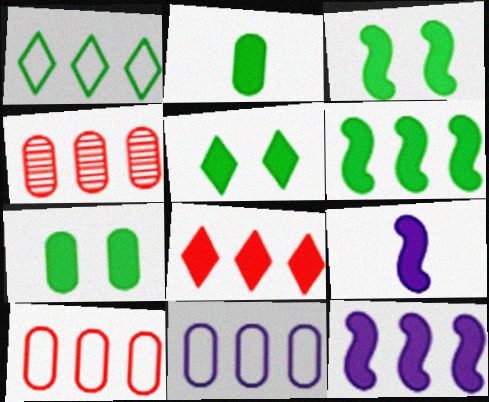[[1, 4, 12], 
[2, 5, 6], 
[3, 5, 7], 
[7, 8, 9]]